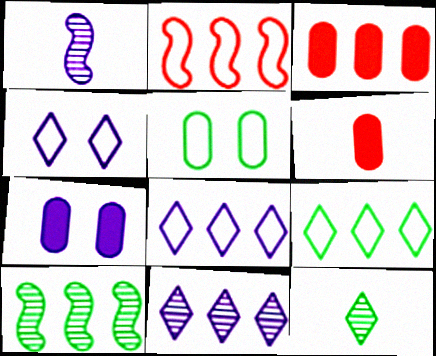[[1, 7, 8], 
[2, 7, 12], 
[3, 8, 10], 
[4, 6, 10]]